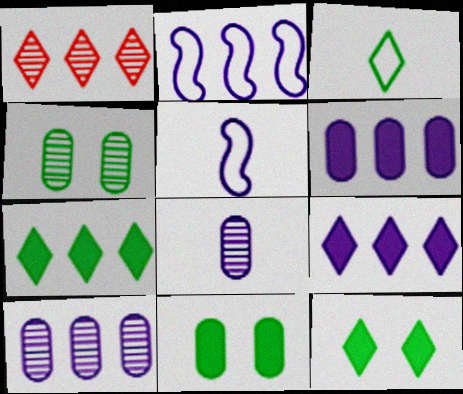[[1, 5, 11], 
[2, 9, 10]]